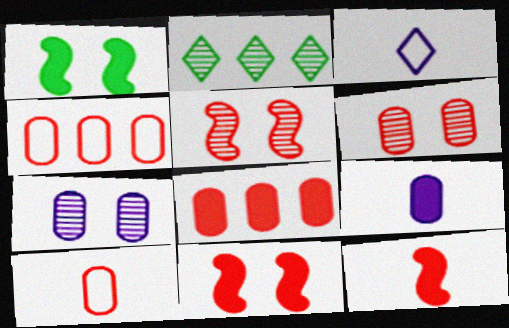[[6, 8, 10]]